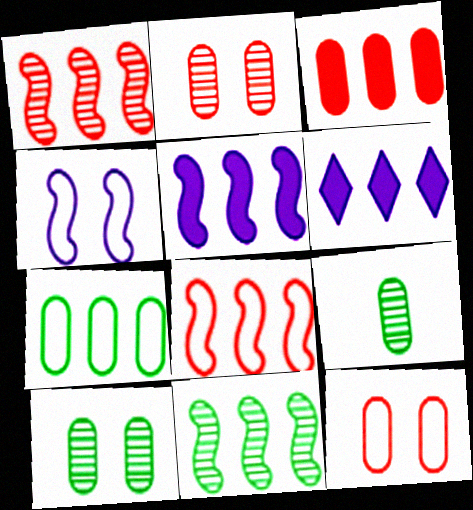[[1, 6, 7], 
[5, 8, 11]]